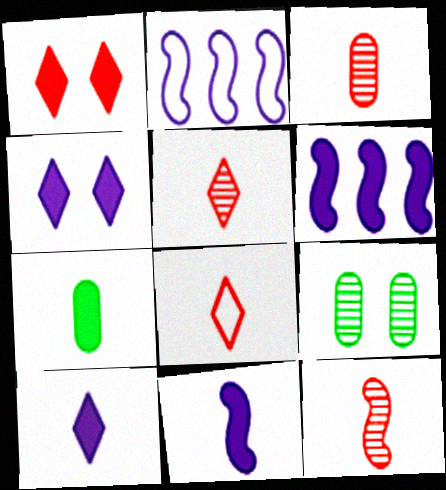[[1, 6, 7], 
[3, 5, 12], 
[6, 8, 9]]